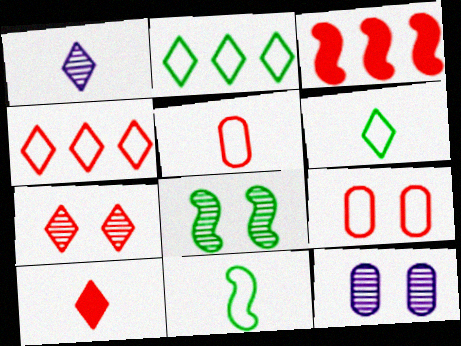[[1, 6, 10], 
[3, 5, 7], 
[3, 6, 12], 
[4, 7, 10], 
[7, 8, 12]]